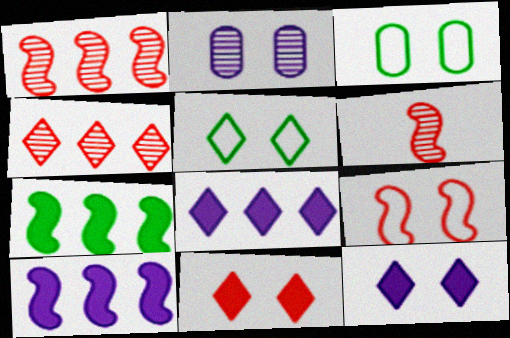[[3, 6, 8]]